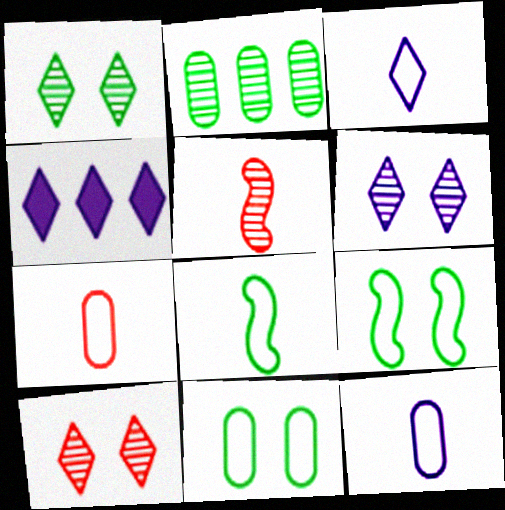[[1, 6, 10], 
[2, 5, 6], 
[3, 4, 6], 
[3, 7, 8], 
[4, 5, 11]]